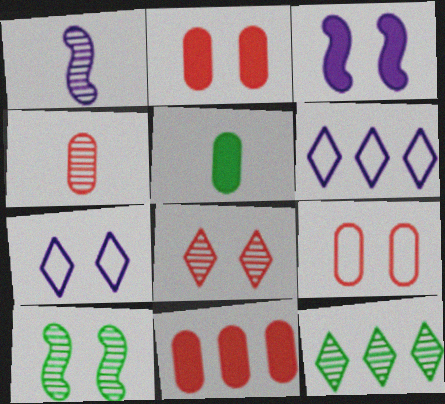[[2, 7, 10], 
[4, 9, 11]]